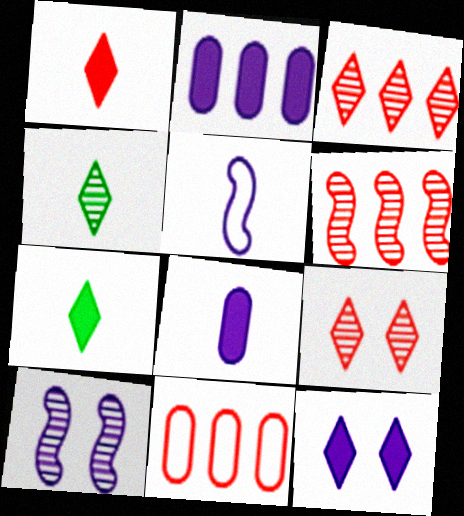[[7, 10, 11]]